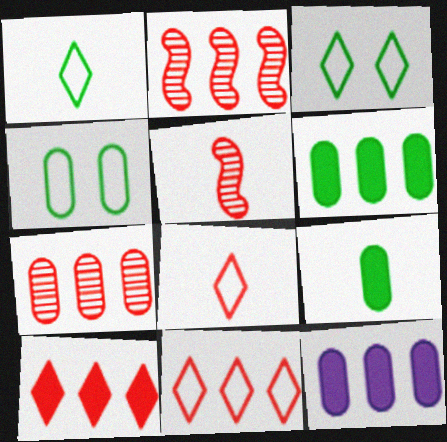[[3, 5, 12]]